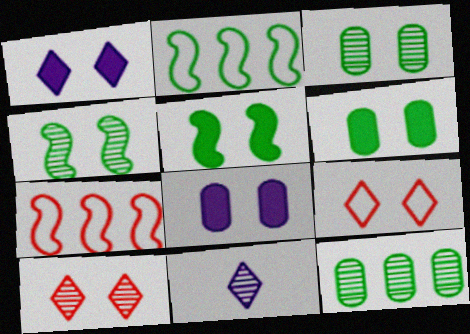[[4, 8, 9], 
[6, 7, 11]]